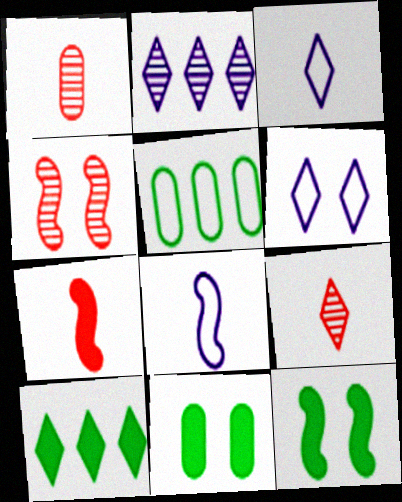[[4, 6, 11], 
[6, 9, 10]]